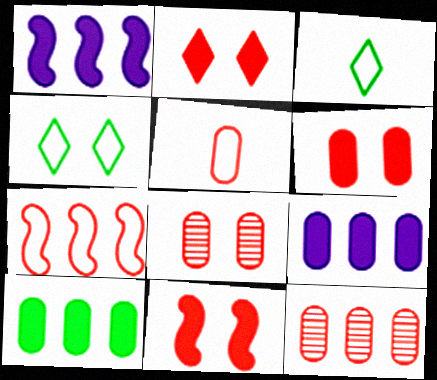[[1, 3, 8], 
[2, 6, 11], 
[5, 6, 12]]